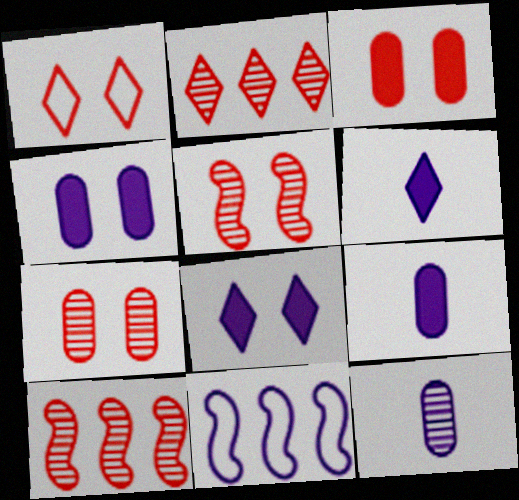[[1, 3, 5], 
[8, 11, 12]]